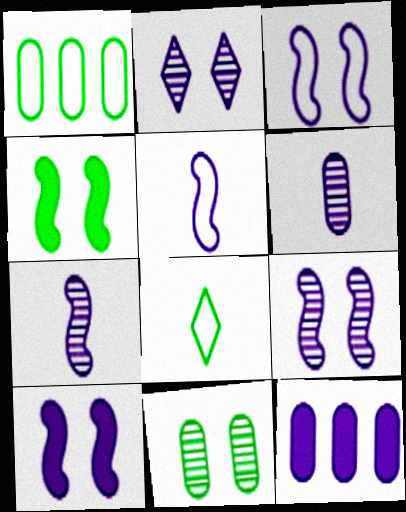[[2, 5, 12], 
[3, 9, 10]]